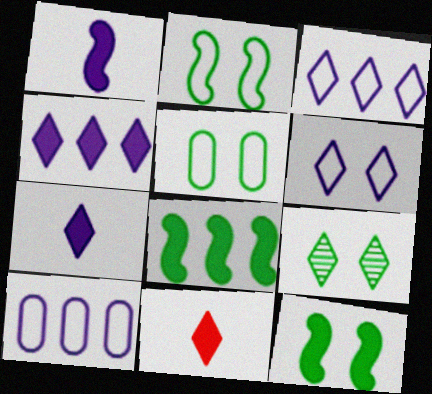[[3, 9, 11], 
[5, 9, 12]]